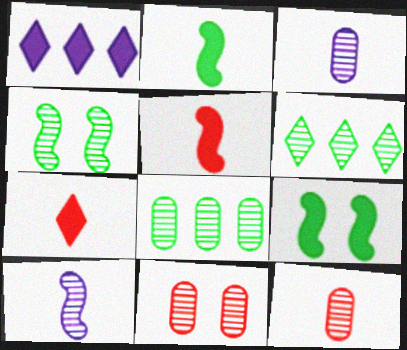[[3, 8, 11], 
[6, 10, 11]]